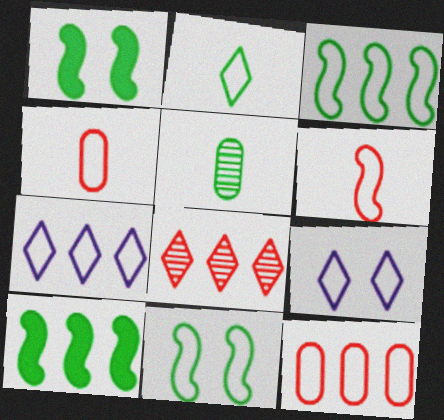[[3, 4, 9], 
[3, 7, 12], 
[4, 7, 11]]